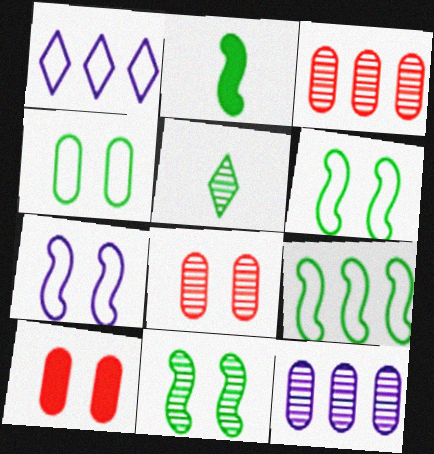[[1, 2, 8], 
[2, 9, 11]]